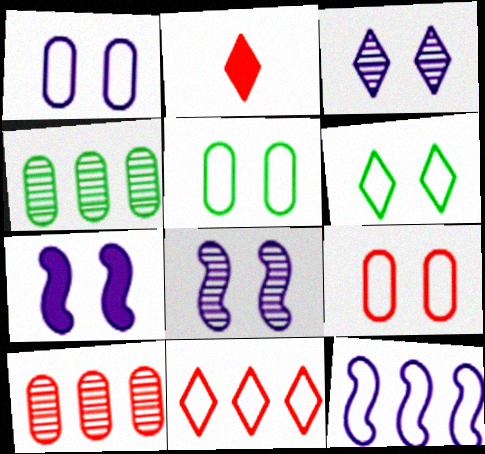[[1, 3, 7], 
[1, 5, 9]]